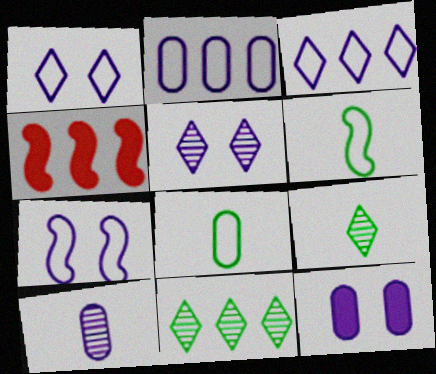[[2, 4, 11], 
[2, 10, 12], 
[4, 5, 8], 
[5, 7, 12]]